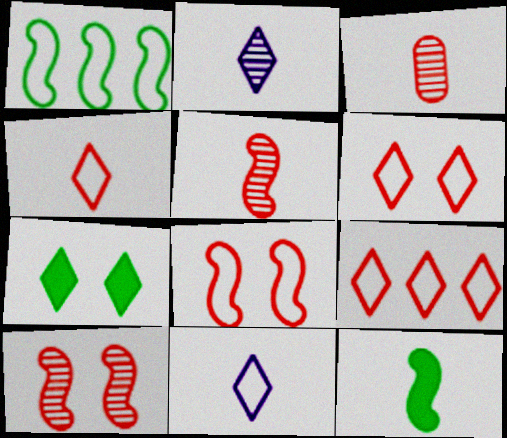[[2, 7, 9], 
[3, 11, 12], 
[4, 6, 9]]